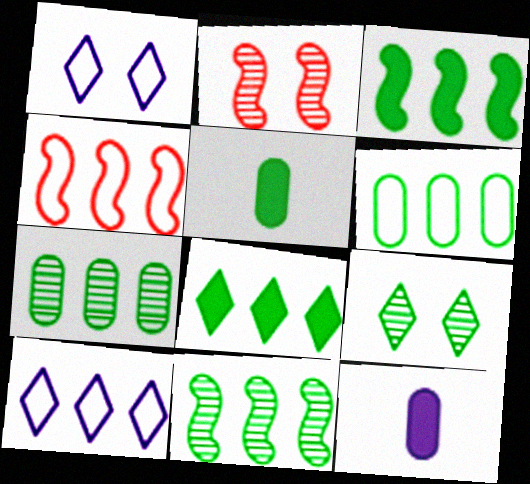[[2, 5, 10], 
[4, 6, 10], 
[4, 9, 12], 
[6, 8, 11]]